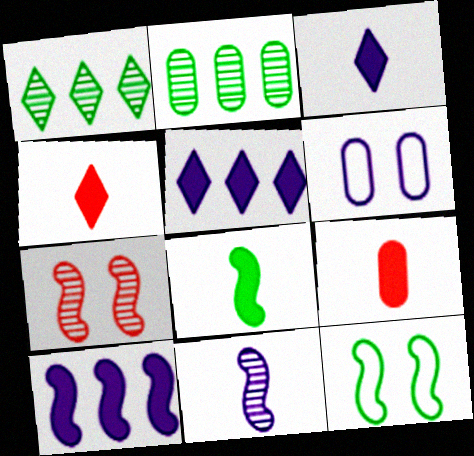[[2, 6, 9], 
[3, 8, 9], 
[5, 6, 11]]